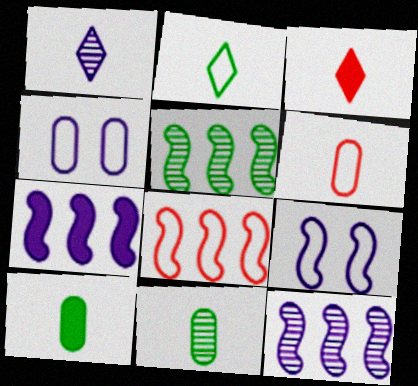[[1, 2, 3], 
[1, 4, 7], 
[2, 4, 8], 
[3, 4, 5], 
[5, 7, 8]]